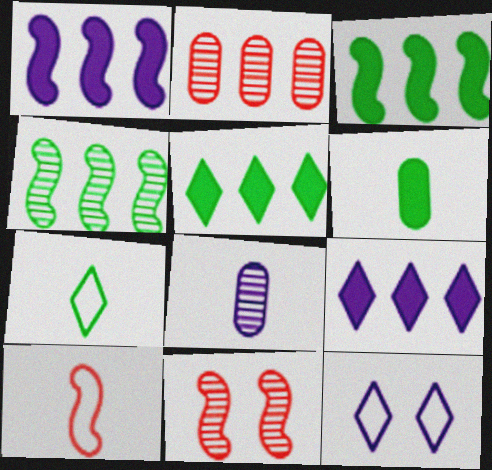[[1, 8, 12]]